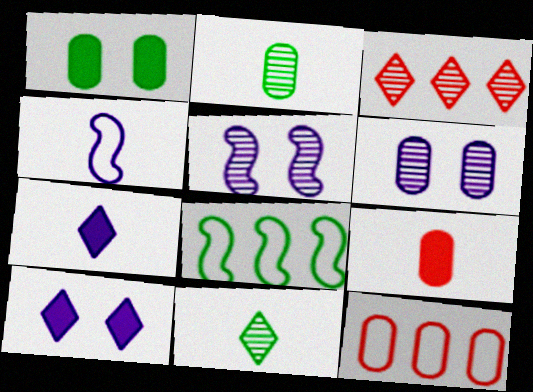[[1, 3, 4], 
[1, 8, 11], 
[2, 3, 5], 
[4, 9, 11]]